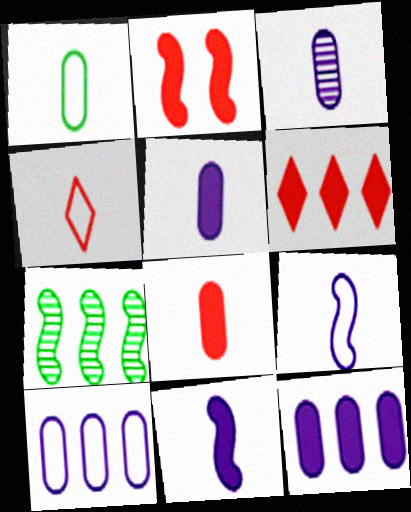[[1, 3, 8], 
[1, 4, 9], 
[2, 6, 8], 
[2, 7, 9], 
[6, 7, 10]]